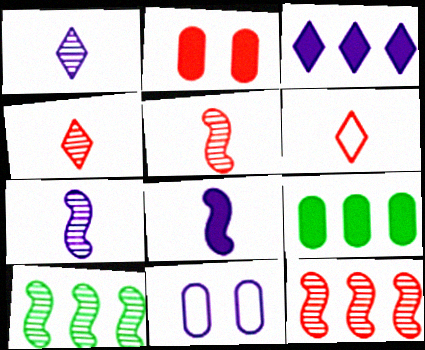[[2, 6, 12], 
[3, 7, 11]]